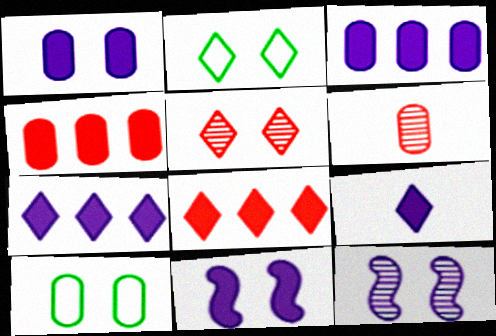[[3, 6, 10], 
[3, 9, 11], 
[5, 10, 11]]